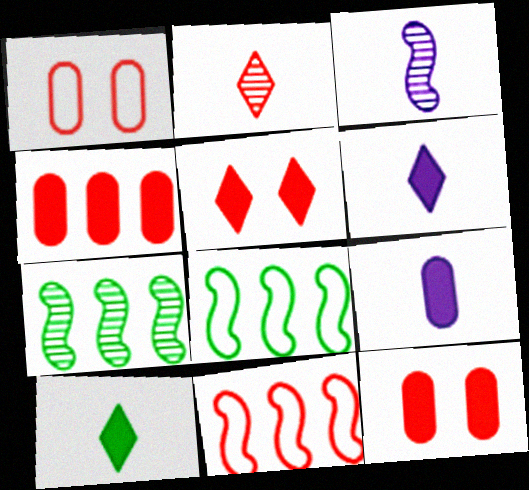[[1, 6, 7], 
[2, 11, 12]]